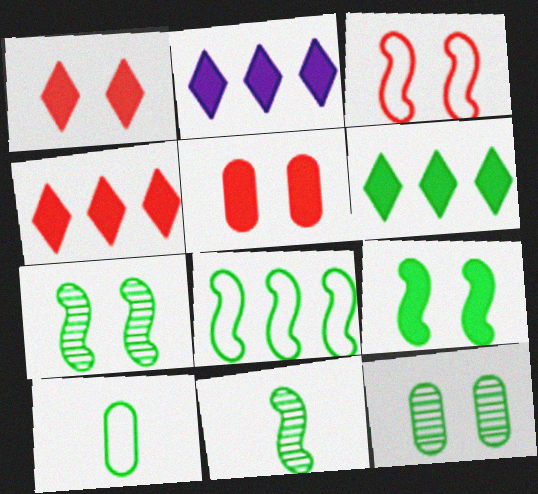[[2, 4, 6], 
[6, 7, 10], 
[8, 9, 11]]